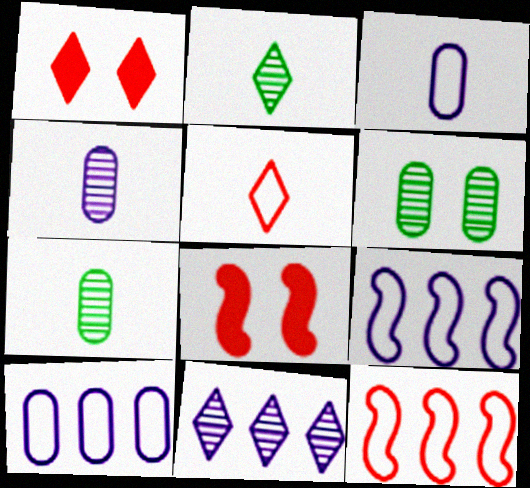[[1, 7, 9], 
[2, 8, 10]]